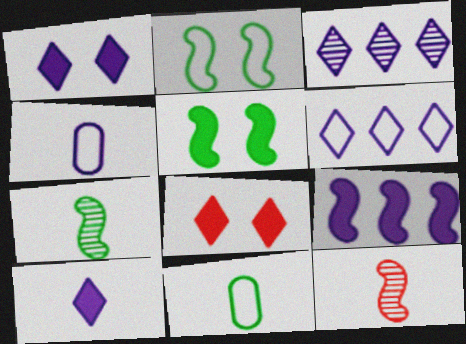[[2, 9, 12], 
[10, 11, 12]]